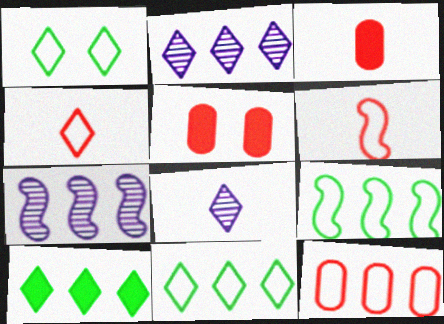[[1, 3, 7], 
[5, 8, 9], 
[7, 10, 12]]